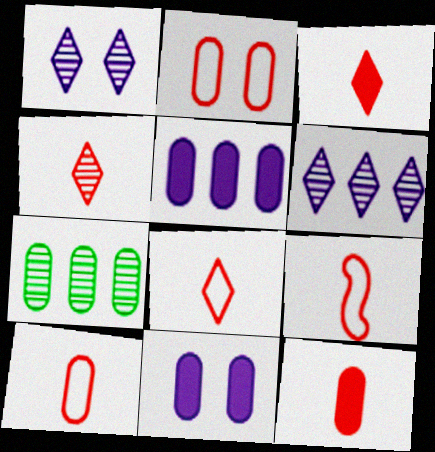[[3, 4, 8], 
[4, 9, 12], 
[7, 10, 11], 
[8, 9, 10]]